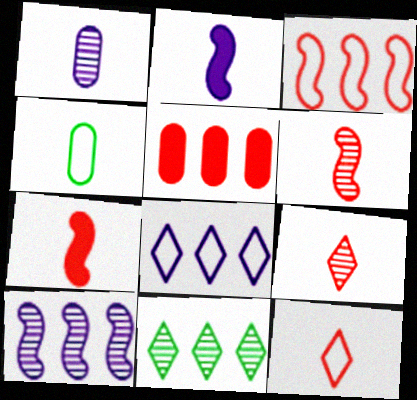[[2, 4, 9]]